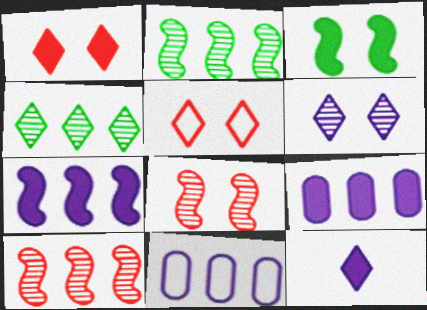[[4, 5, 12]]